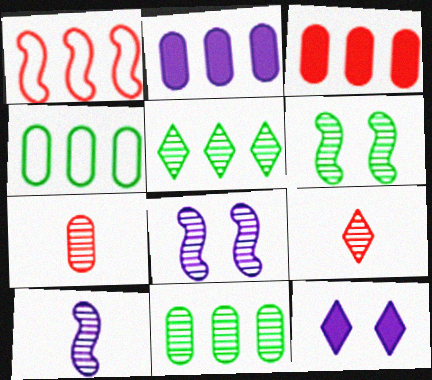[[1, 2, 5], 
[5, 7, 8], 
[8, 9, 11]]